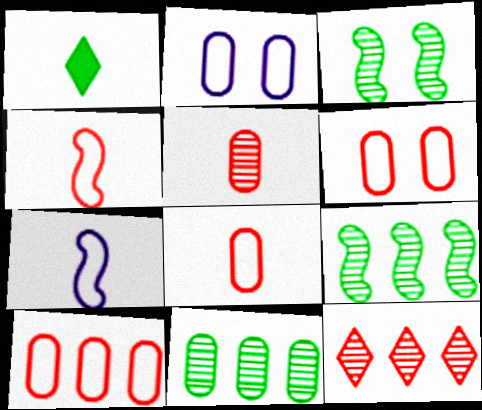[[1, 5, 7], 
[6, 8, 10]]